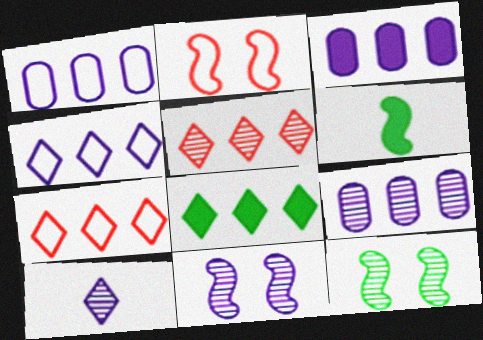[[1, 3, 9], 
[4, 5, 8], 
[9, 10, 11]]